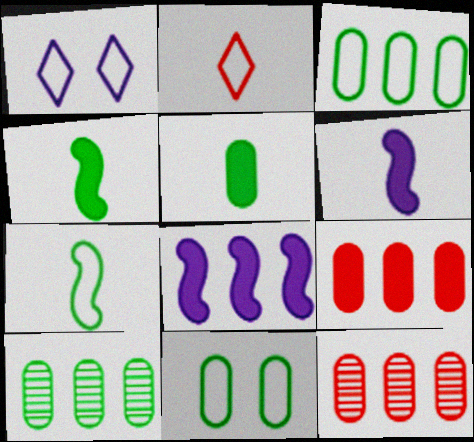[[1, 4, 12], 
[5, 10, 11]]